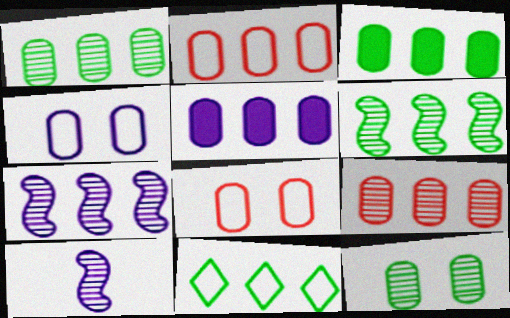[[1, 2, 5], 
[3, 6, 11]]